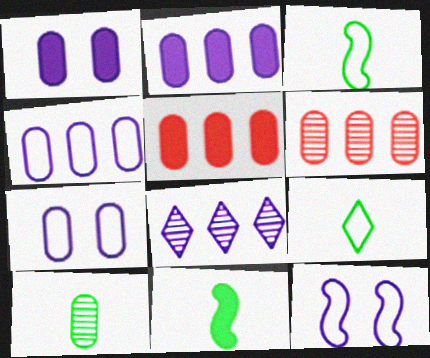[[5, 7, 10], 
[9, 10, 11]]